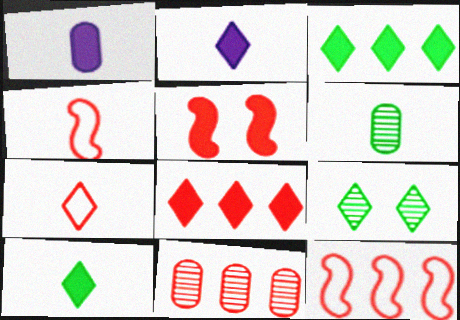[[1, 3, 5], 
[1, 9, 12], 
[2, 4, 6], 
[5, 7, 11], 
[8, 11, 12]]